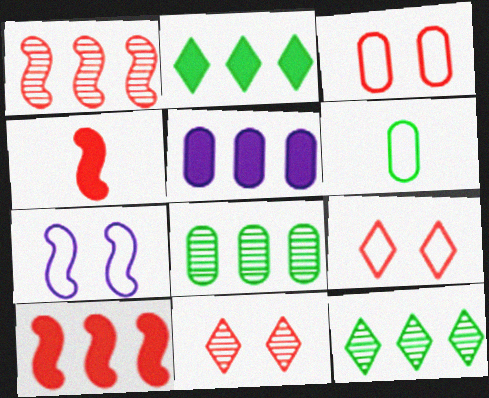[[2, 5, 10]]